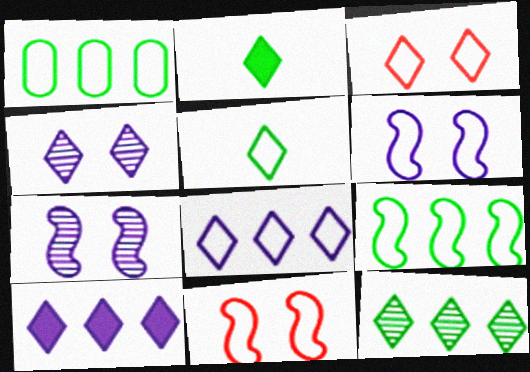[[3, 5, 8]]